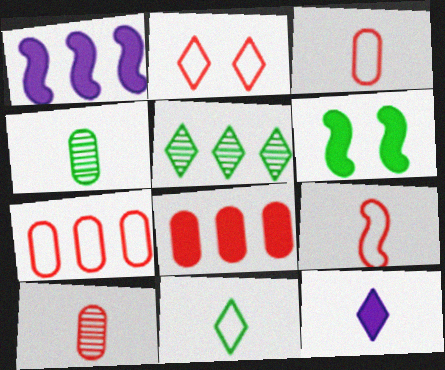[[1, 2, 4], 
[1, 5, 7], 
[2, 5, 12], 
[2, 7, 9], 
[4, 9, 12], 
[6, 8, 12]]